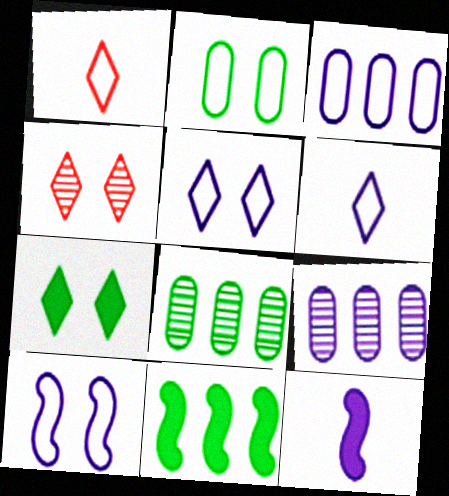[[3, 6, 10], 
[4, 5, 7], 
[5, 9, 12]]